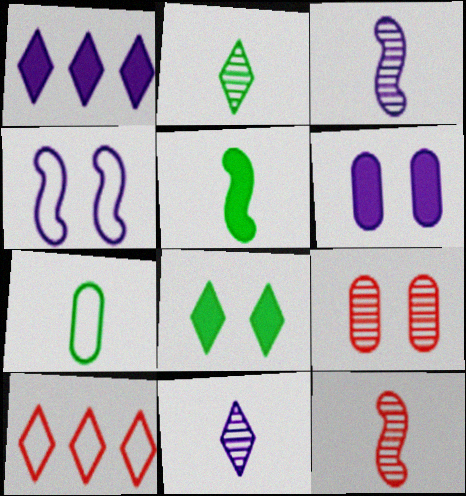[[2, 5, 7], 
[4, 7, 10], 
[4, 8, 9], 
[8, 10, 11]]